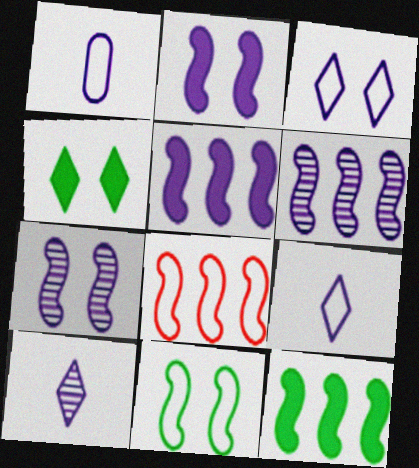[[6, 8, 12]]